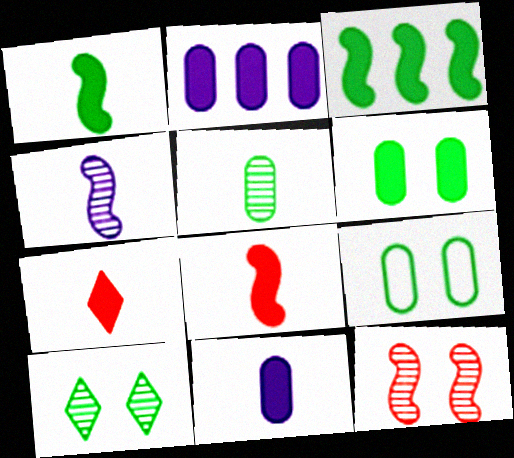[[1, 7, 11]]